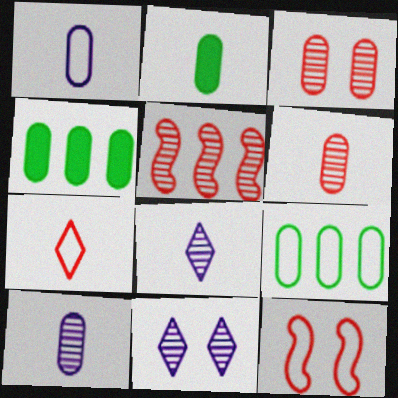[[1, 2, 6], 
[1, 3, 4], 
[4, 8, 12]]